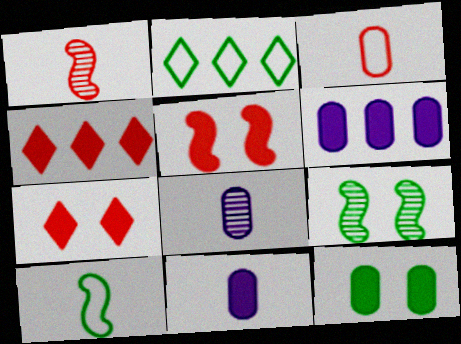[[2, 5, 8]]